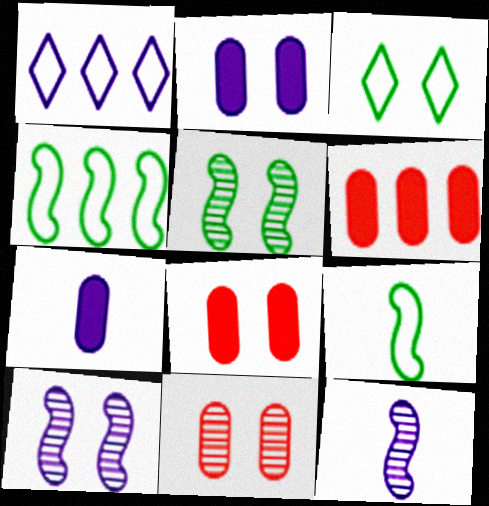[[1, 2, 12], 
[1, 7, 10], 
[3, 6, 12], 
[3, 8, 10]]